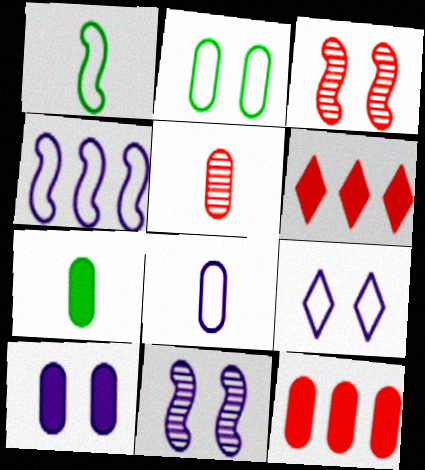[[4, 8, 9], 
[5, 7, 8], 
[7, 10, 12], 
[9, 10, 11]]